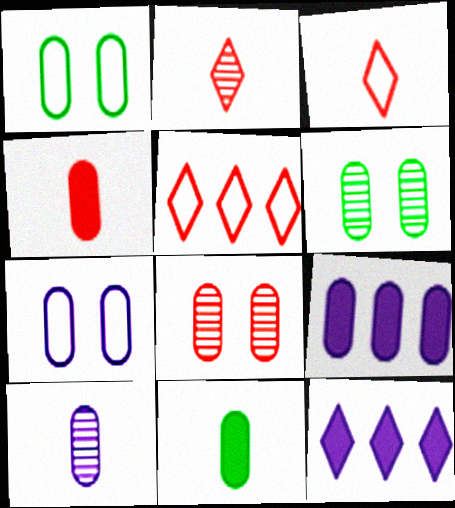[[7, 9, 10]]